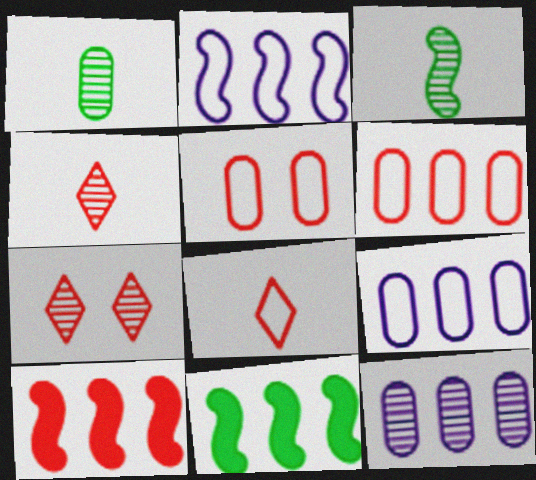[[3, 7, 12], 
[4, 5, 10]]